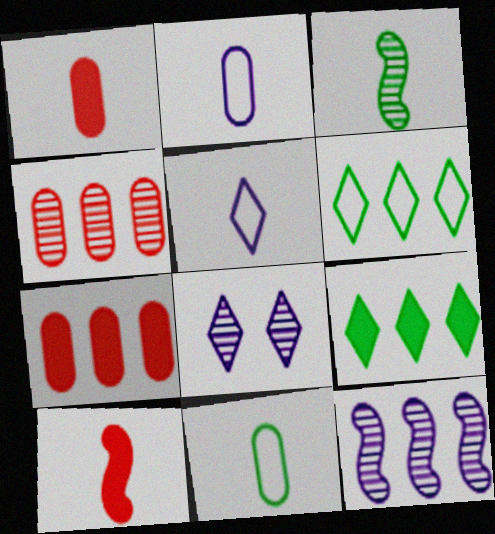[[1, 3, 5], 
[3, 4, 8], 
[6, 7, 12]]